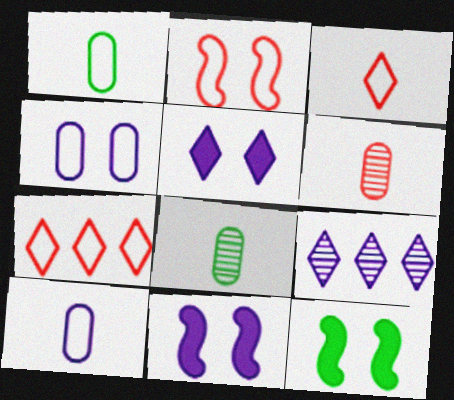[[7, 8, 11], 
[9, 10, 11]]